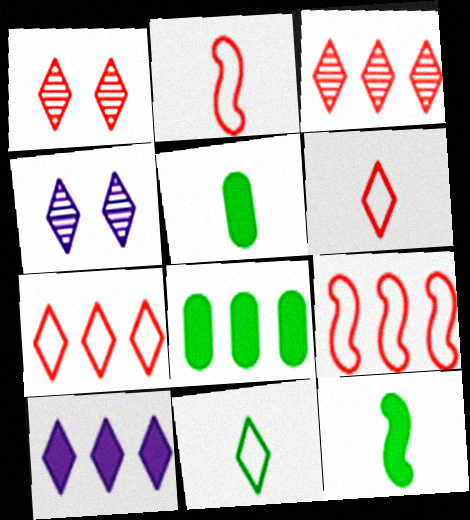[[1, 10, 11], 
[2, 4, 8], 
[4, 5, 9]]